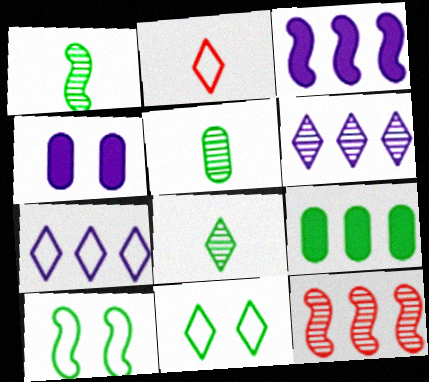[[1, 5, 8], 
[1, 9, 11], 
[2, 7, 11], 
[7, 9, 12], 
[8, 9, 10]]